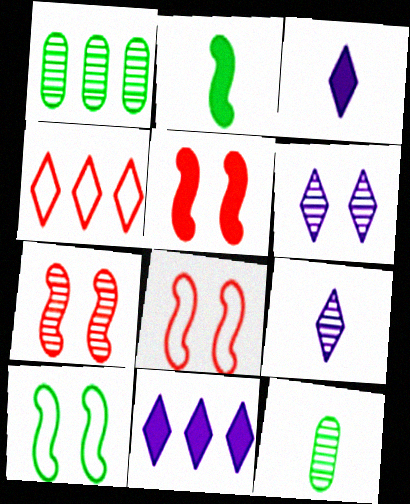[[1, 3, 8], 
[1, 7, 9], 
[5, 7, 8], 
[8, 11, 12]]